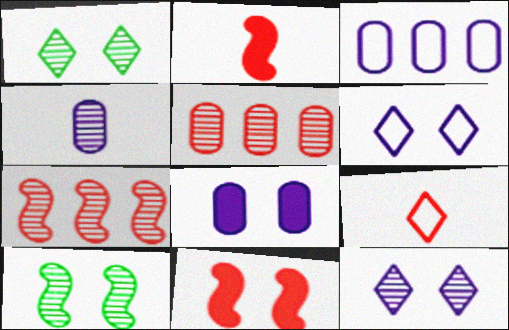[[1, 2, 3], 
[1, 4, 7], 
[3, 4, 8], 
[5, 9, 11]]